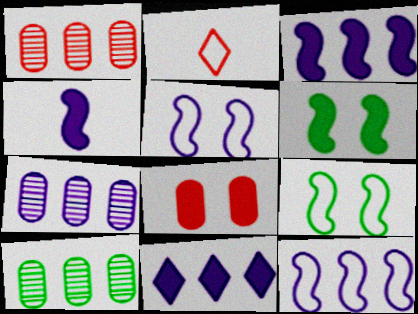[[1, 7, 10], 
[2, 6, 7], 
[7, 11, 12]]